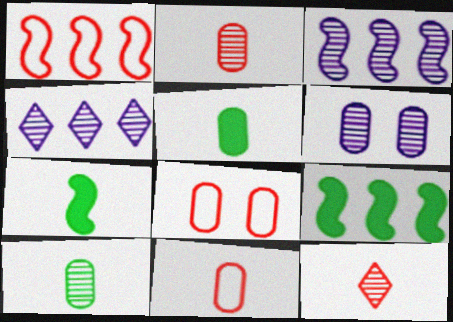[[1, 3, 9], 
[4, 7, 8]]